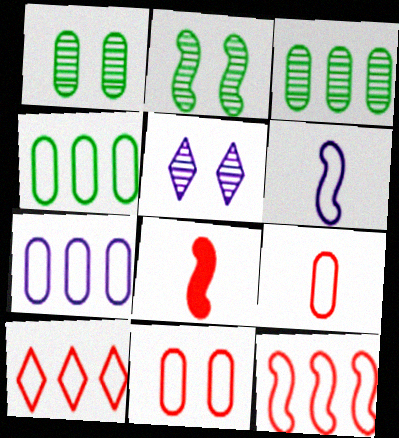[[4, 5, 8]]